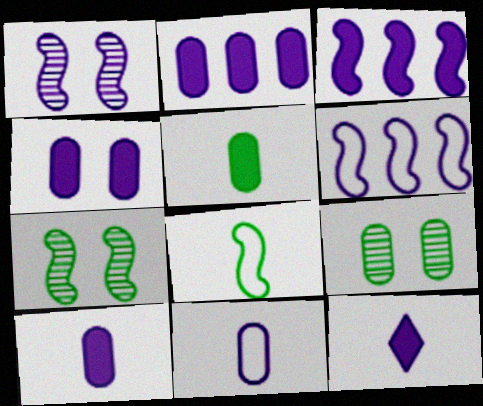[[2, 4, 10], 
[3, 4, 12]]